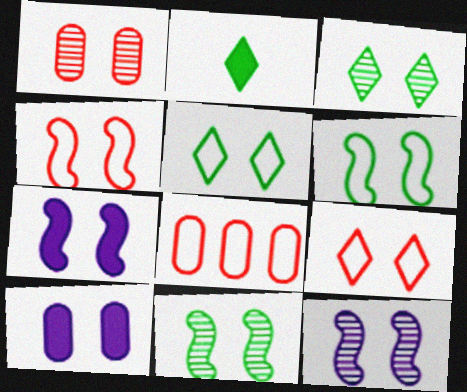[[1, 3, 12], 
[1, 5, 7], 
[2, 8, 12], 
[3, 4, 10], 
[4, 7, 11], 
[9, 10, 11]]